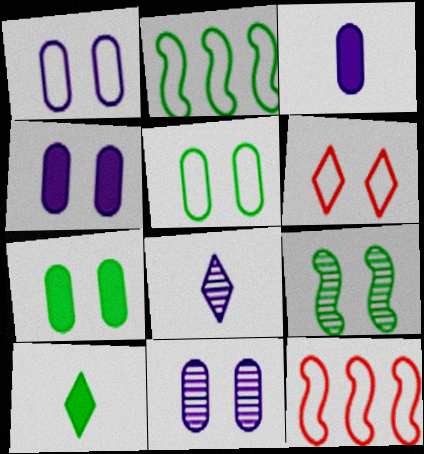[[1, 4, 11], 
[4, 6, 9], 
[7, 8, 12], 
[10, 11, 12]]